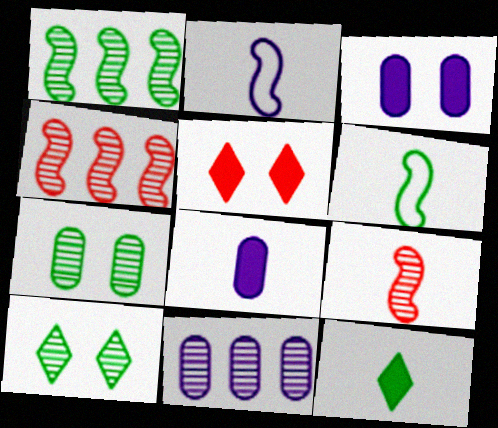[[5, 6, 11], 
[9, 10, 11]]